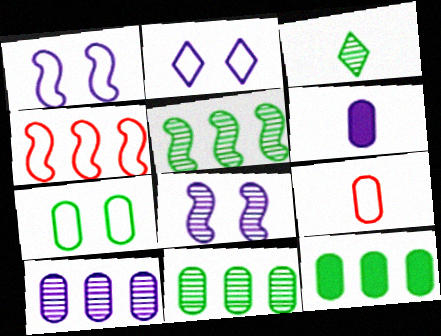[]